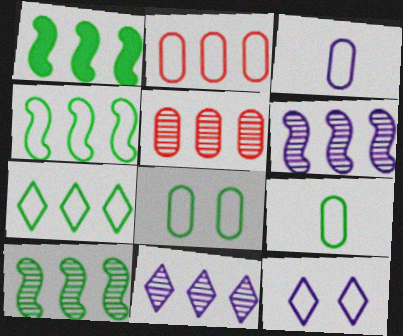[[1, 2, 11], 
[1, 4, 10], 
[2, 3, 8], 
[5, 10, 11]]